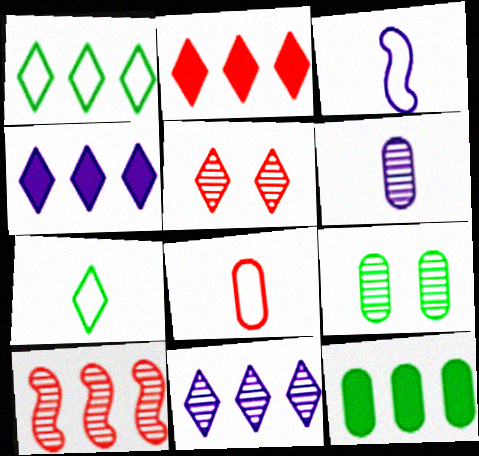[[1, 2, 11], 
[2, 3, 9], 
[3, 5, 12], 
[3, 7, 8], 
[4, 5, 7]]